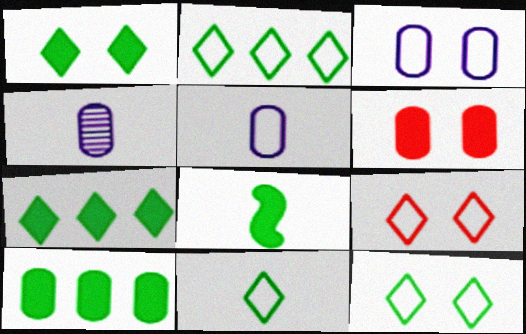[[1, 8, 10], 
[2, 11, 12]]